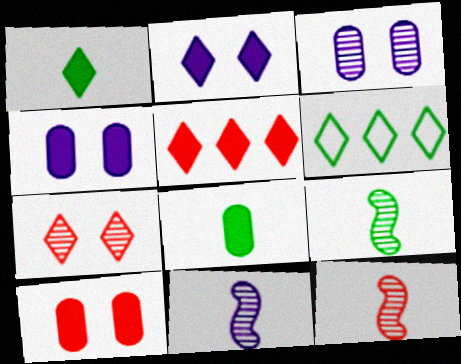[[1, 2, 5], 
[4, 6, 12], 
[6, 10, 11], 
[9, 11, 12]]